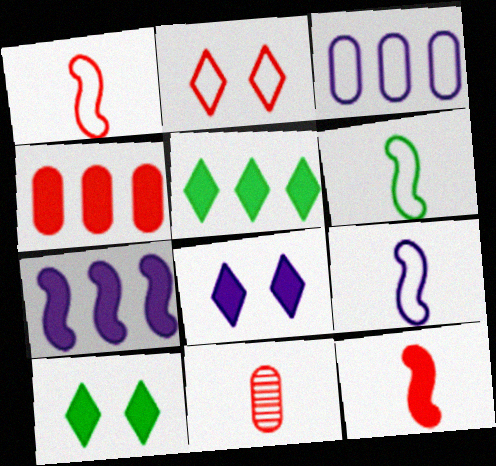[[1, 6, 9], 
[2, 3, 6], 
[4, 5, 7]]